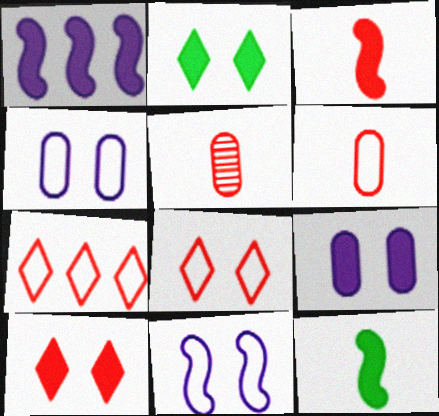[]